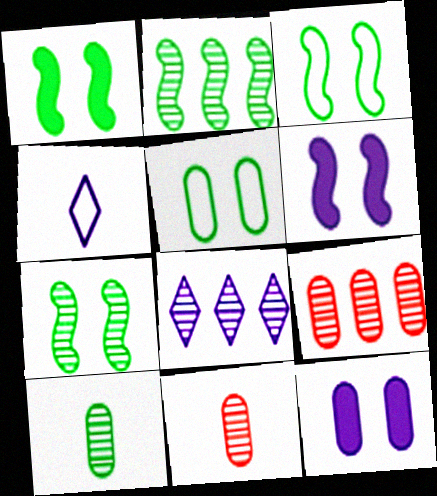[[1, 3, 7], 
[1, 4, 9], 
[2, 8, 9], 
[7, 8, 11]]